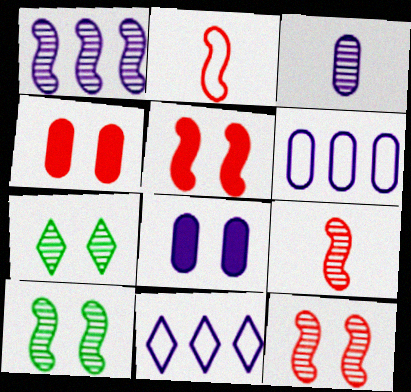[[1, 9, 10], 
[3, 6, 8]]